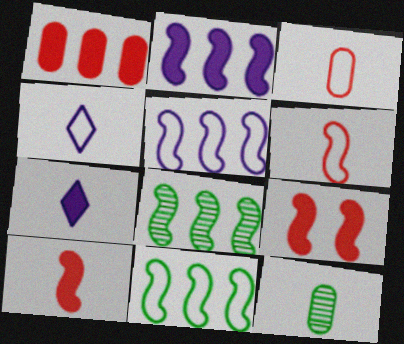[[4, 10, 12], 
[6, 7, 12]]